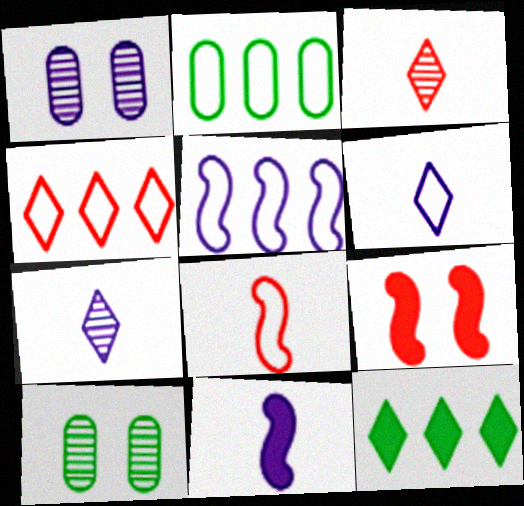[[1, 8, 12], 
[2, 4, 5], 
[2, 7, 9], 
[4, 10, 11]]